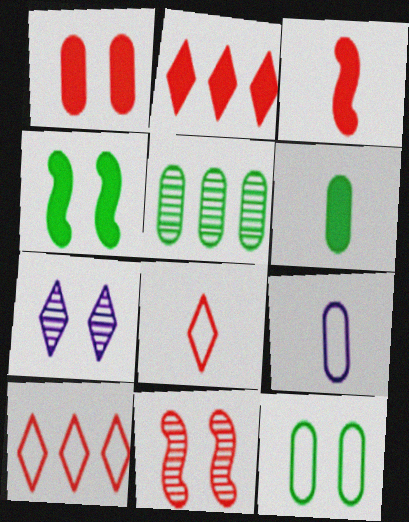[[1, 2, 3], 
[1, 5, 9], 
[5, 6, 12]]